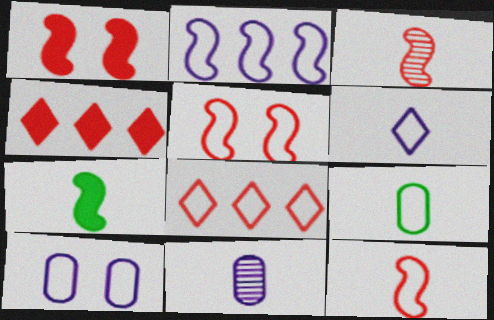[[2, 6, 10], 
[6, 9, 12]]